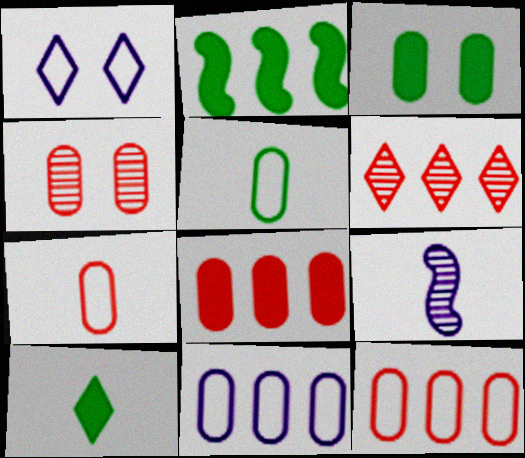[[1, 6, 10], 
[2, 3, 10], 
[2, 6, 11], 
[4, 7, 8], 
[7, 9, 10]]